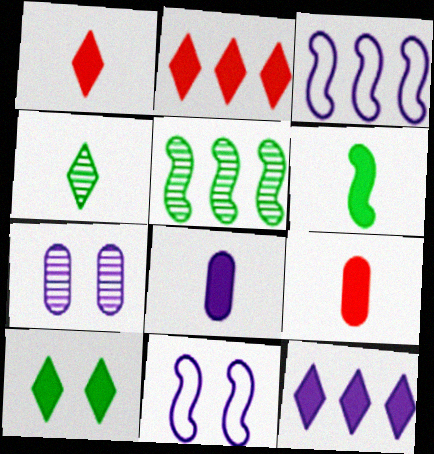[[1, 6, 8], 
[1, 10, 12]]